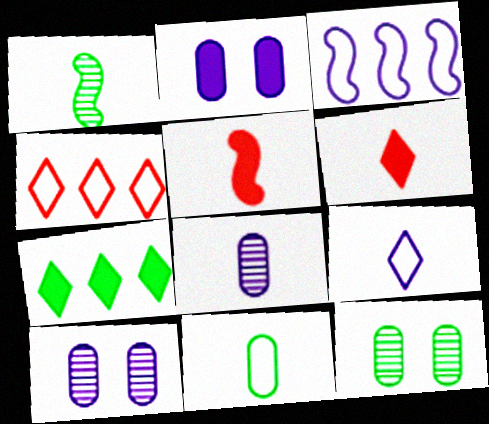[[1, 2, 4], 
[2, 5, 7], 
[3, 6, 12]]